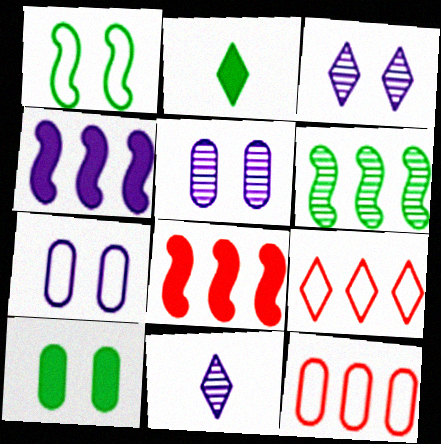[[2, 3, 9], 
[4, 7, 11]]